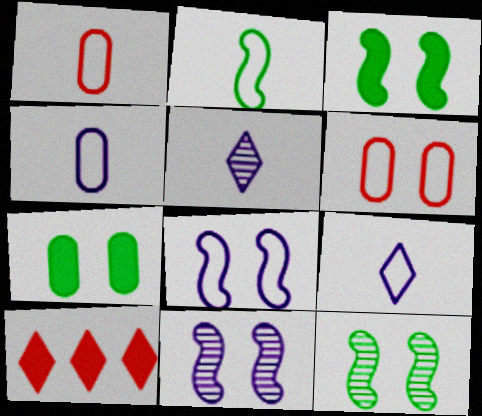[[1, 2, 9], 
[4, 10, 12]]